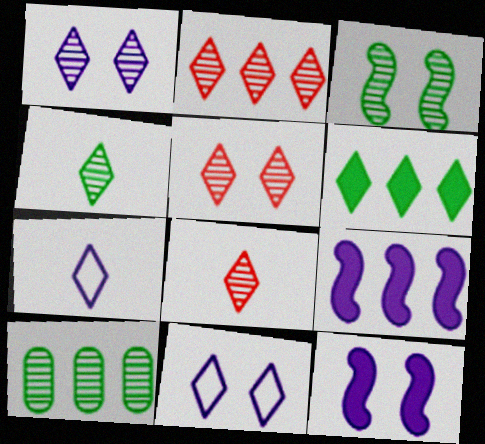[[1, 2, 4], 
[2, 5, 8], 
[3, 4, 10], 
[5, 6, 7], 
[6, 8, 11]]